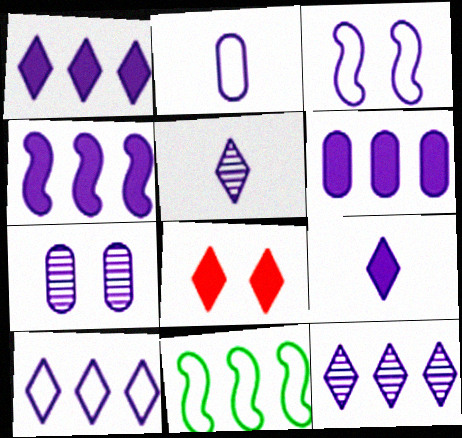[[1, 4, 6], 
[1, 10, 12], 
[2, 3, 10], 
[2, 6, 7], 
[3, 5, 6]]